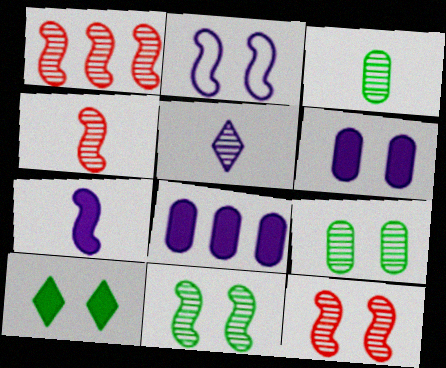[[1, 4, 12], 
[1, 5, 9], 
[2, 5, 8], 
[3, 4, 5]]